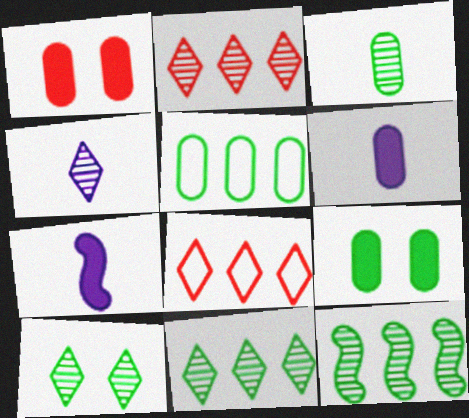[[2, 4, 10], 
[3, 5, 9], 
[3, 10, 12]]